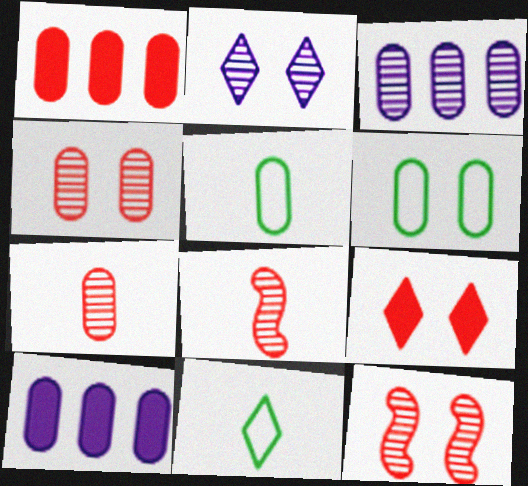[[4, 5, 10], 
[6, 7, 10], 
[10, 11, 12]]